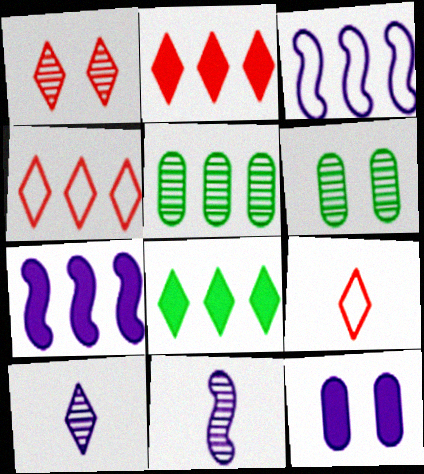[[1, 2, 9], 
[1, 5, 11], 
[2, 3, 5], 
[3, 10, 12], 
[4, 5, 7], 
[6, 7, 9]]